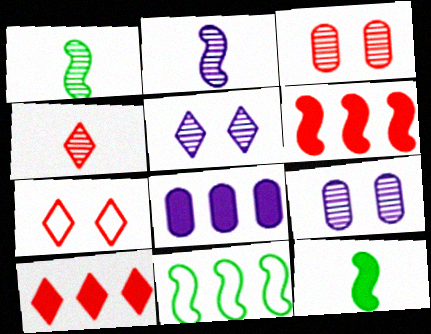[[1, 7, 8], 
[4, 7, 10]]